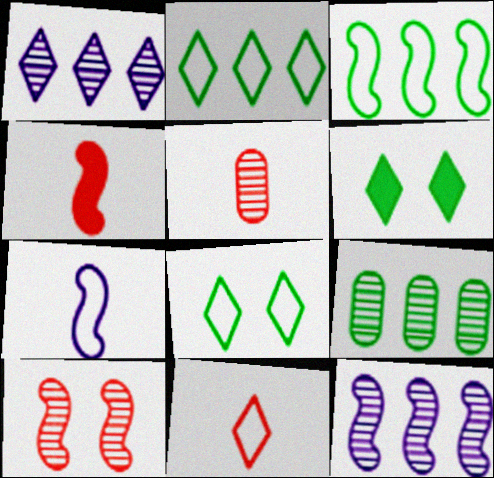[[1, 6, 11], 
[4, 5, 11]]